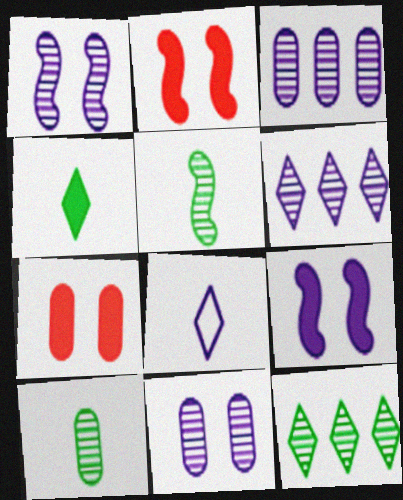[[3, 8, 9]]